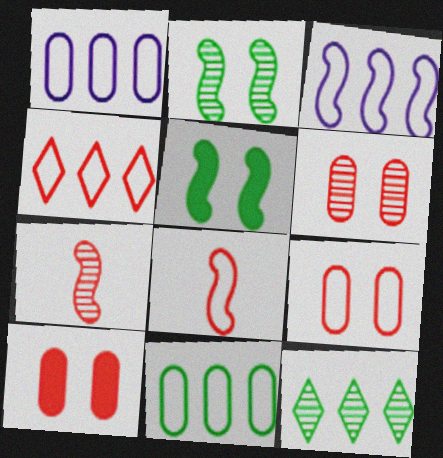[[3, 4, 11], 
[3, 5, 7], 
[4, 7, 10], 
[4, 8, 9], 
[6, 9, 10]]